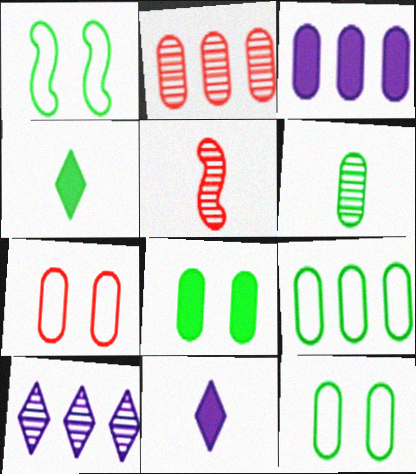[[1, 2, 11], 
[2, 3, 9], 
[3, 6, 7], 
[6, 8, 9]]